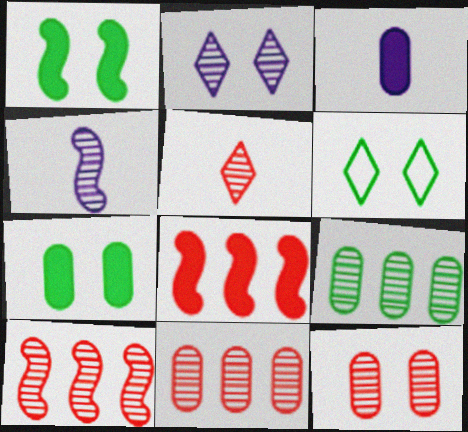[[3, 6, 10], 
[5, 10, 12]]